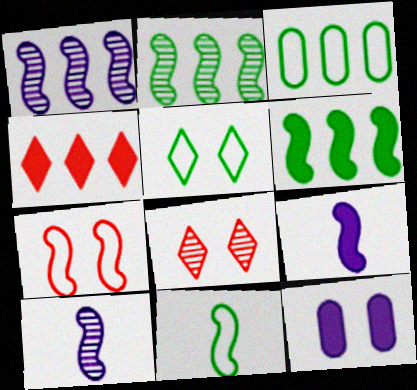[[1, 3, 4], 
[2, 7, 9], 
[3, 5, 11], 
[3, 8, 9], 
[6, 7, 10]]